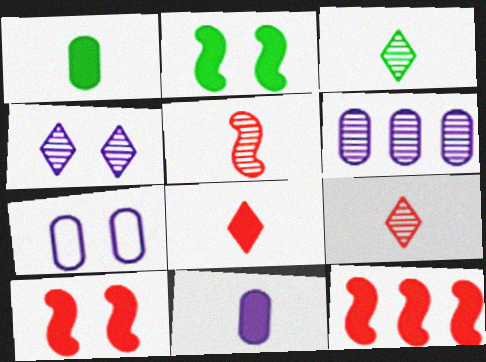[[3, 7, 12], 
[6, 7, 11]]